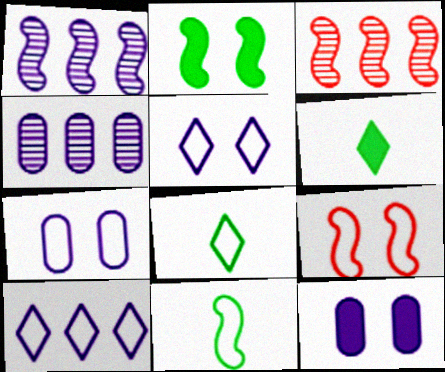[[3, 6, 7], 
[3, 8, 12], 
[4, 6, 9]]